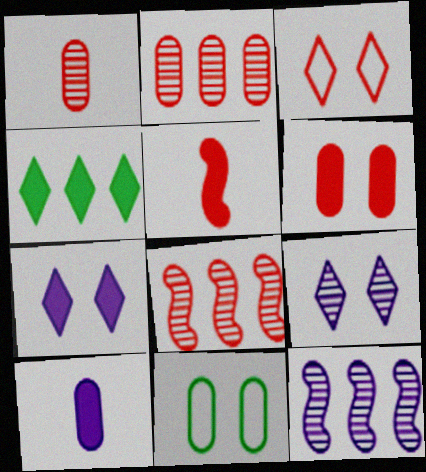[[2, 3, 5], 
[2, 10, 11]]